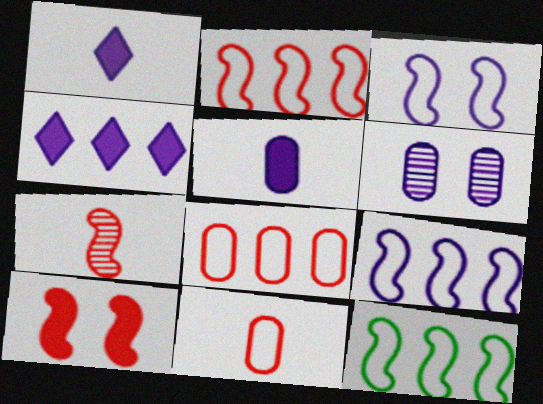[[1, 6, 9], 
[2, 7, 10], 
[2, 9, 12]]